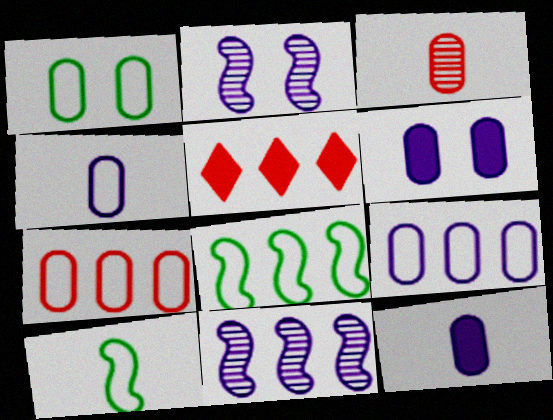[[1, 4, 7]]